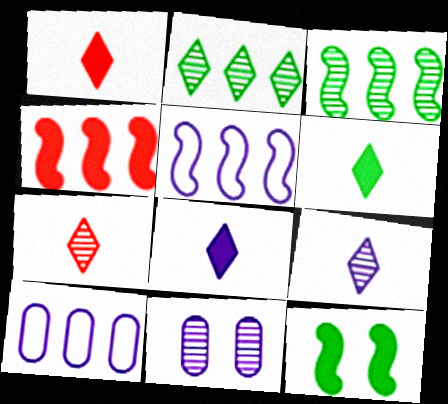[[1, 6, 8], 
[2, 4, 10], 
[3, 4, 5], 
[3, 7, 11], 
[5, 8, 11], 
[7, 10, 12]]